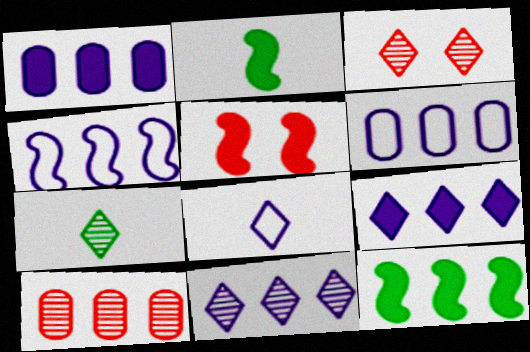[[1, 4, 11], 
[2, 3, 6], 
[3, 7, 11], 
[5, 6, 7]]